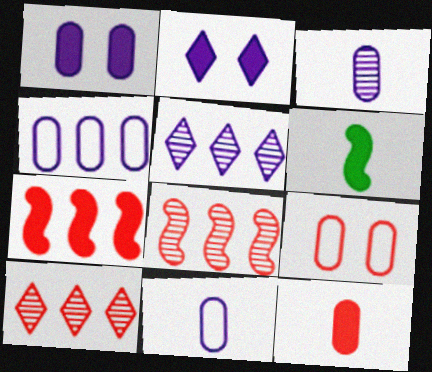[[1, 3, 4], 
[5, 6, 9]]